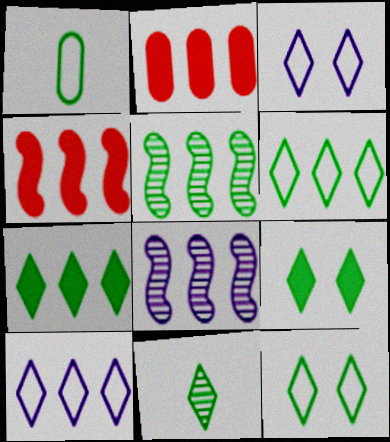[[1, 5, 9], 
[2, 5, 10], 
[2, 6, 8], 
[6, 9, 11], 
[7, 11, 12]]